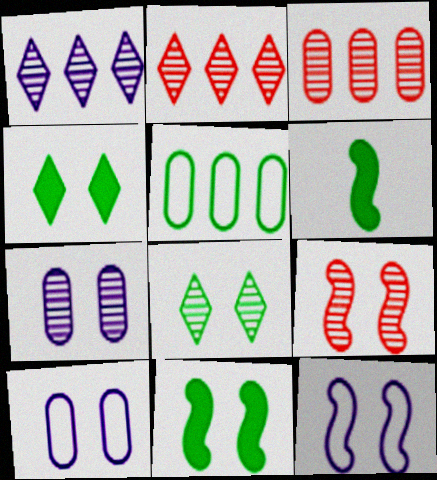[[2, 6, 10], 
[4, 9, 10], 
[5, 6, 8], 
[7, 8, 9], 
[9, 11, 12]]